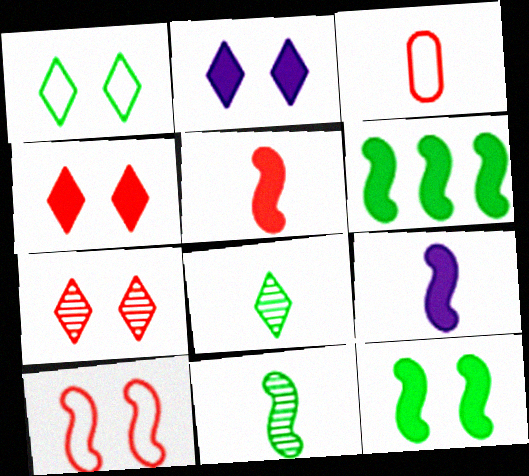[[1, 2, 7], 
[3, 8, 9]]